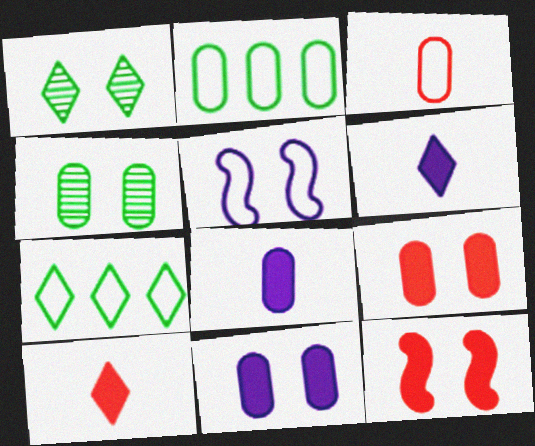[[1, 5, 9], 
[3, 5, 7]]